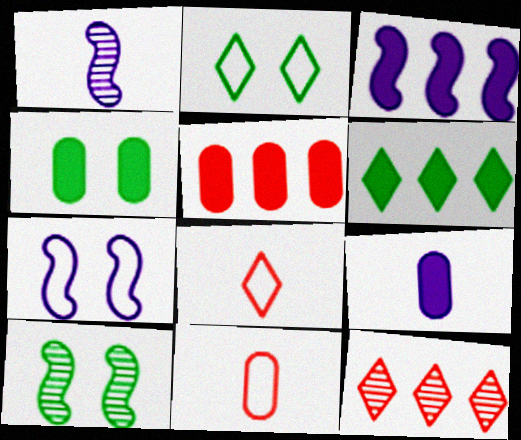[[1, 2, 5], 
[1, 3, 7], 
[2, 4, 10], 
[3, 5, 6], 
[4, 5, 9]]